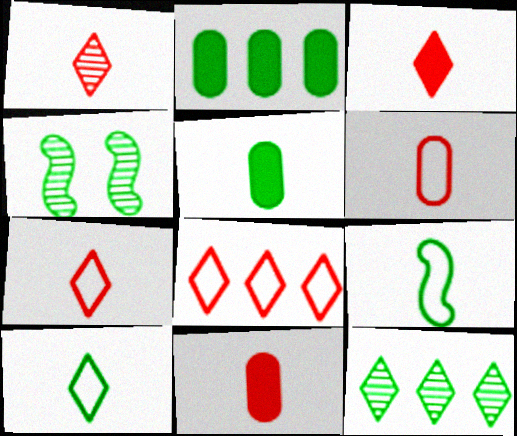[[1, 3, 7], 
[2, 4, 10]]